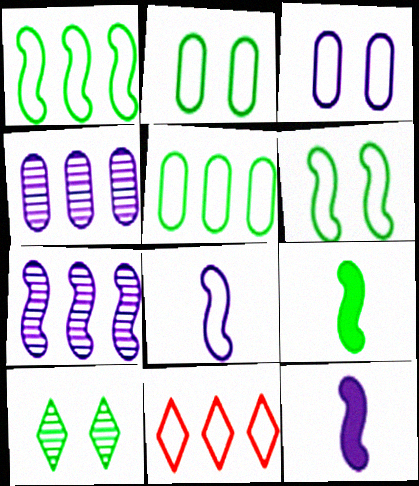[[2, 8, 11], 
[5, 9, 10]]